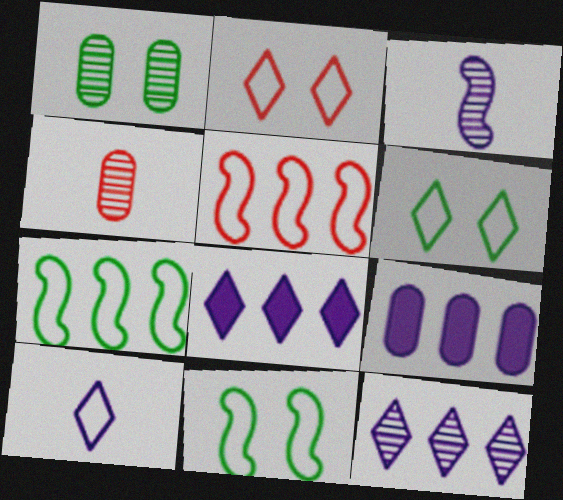[[4, 8, 11]]